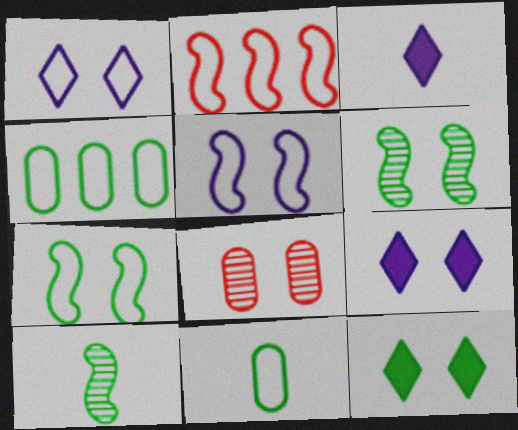[[1, 2, 11], 
[4, 10, 12], 
[5, 8, 12], 
[7, 8, 9]]